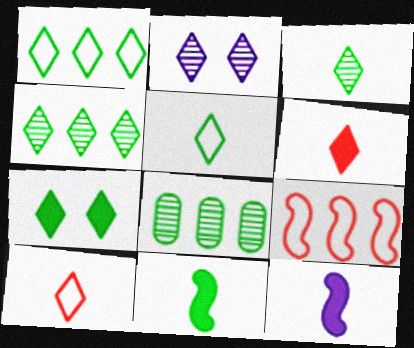[[1, 2, 6], 
[1, 3, 7], 
[4, 5, 7]]